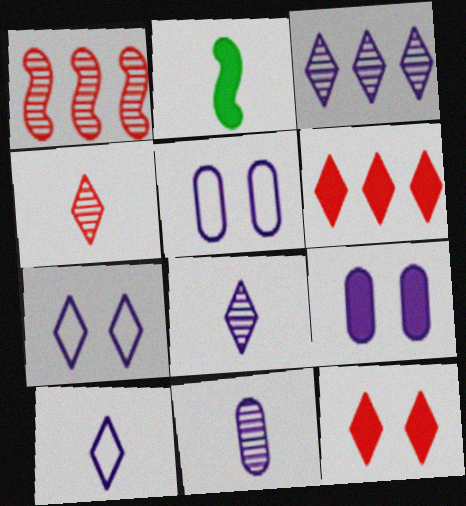[[2, 6, 9]]